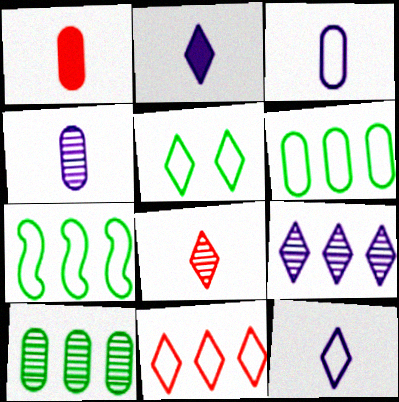[[5, 11, 12]]